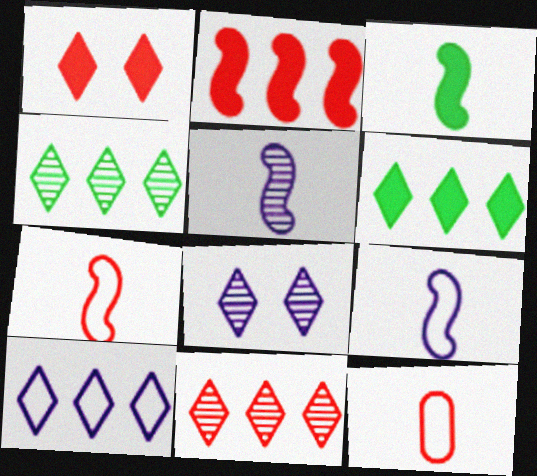[[3, 5, 7], 
[6, 10, 11]]